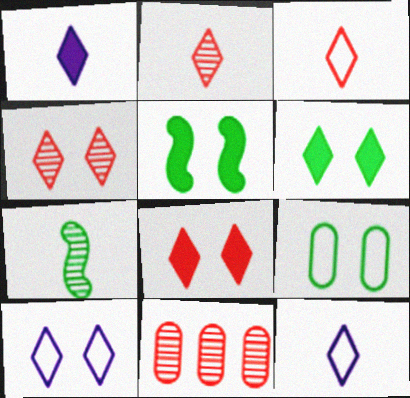[[4, 6, 10], 
[5, 11, 12]]